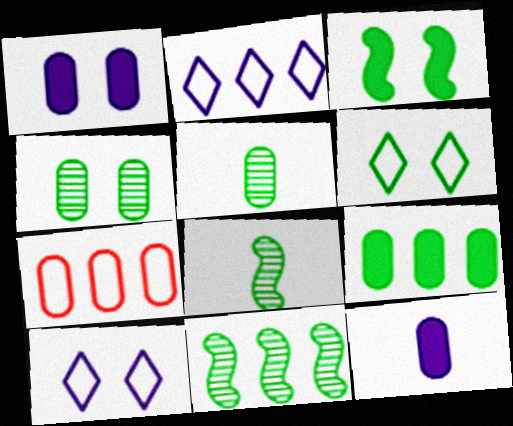[[1, 5, 7], 
[3, 4, 6], 
[4, 7, 12], 
[6, 8, 9]]